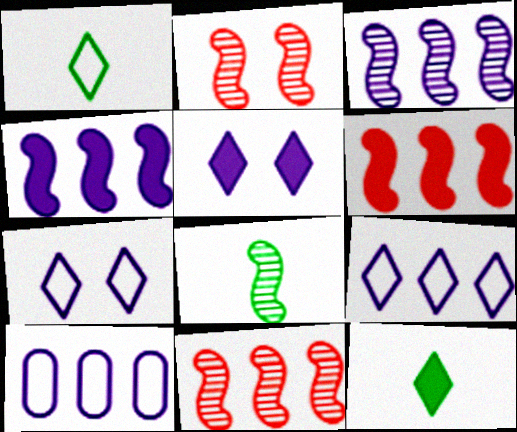[[2, 3, 8], 
[2, 10, 12]]